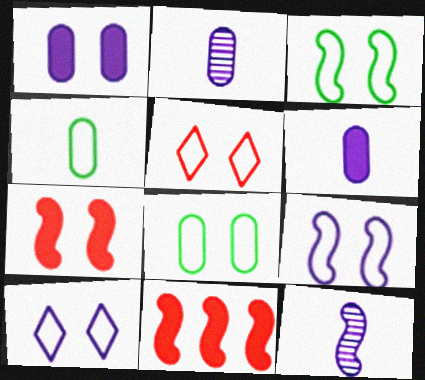[[3, 11, 12], 
[5, 8, 9]]